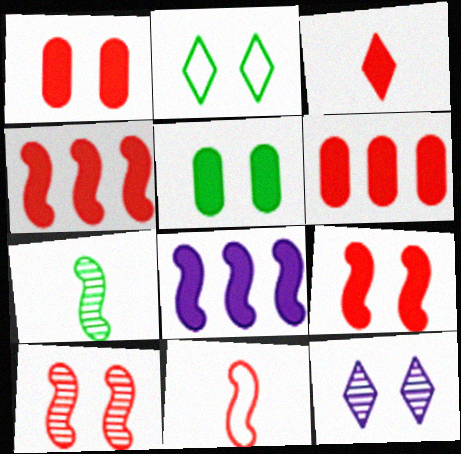[[1, 3, 4], 
[3, 5, 8], 
[3, 6, 9], 
[4, 10, 11]]